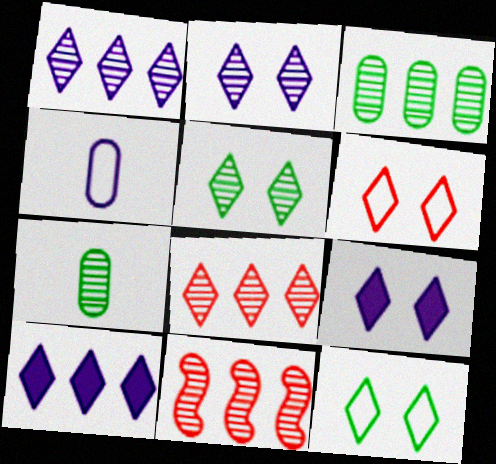[[1, 3, 11], 
[2, 7, 11], 
[5, 6, 9]]